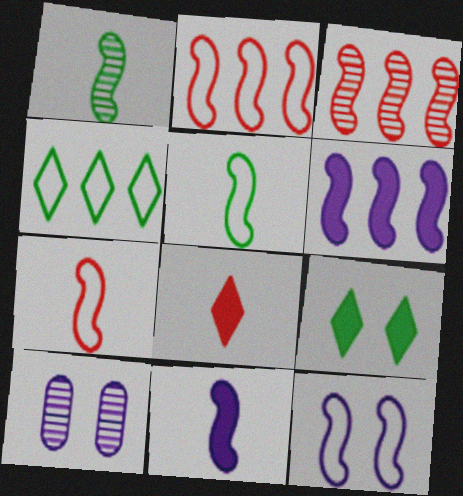[[1, 7, 11], 
[2, 5, 12]]